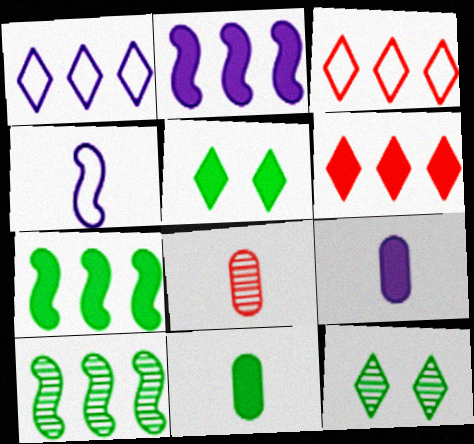[[5, 7, 11]]